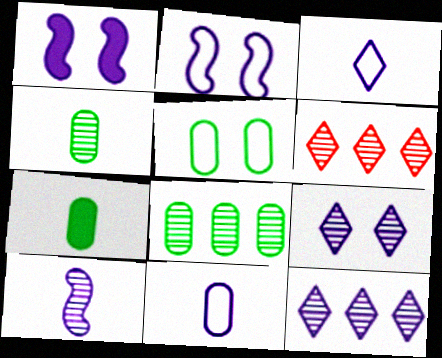[[1, 11, 12], 
[2, 6, 7], 
[5, 7, 8]]